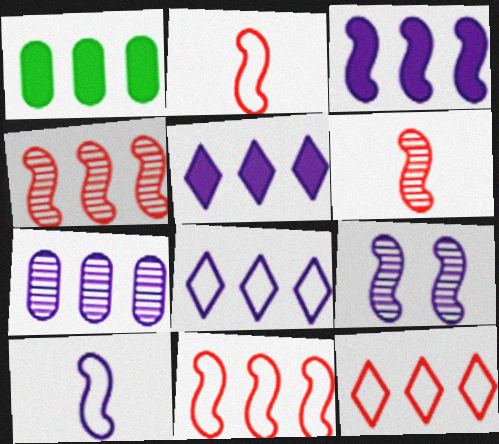[[1, 4, 8], 
[3, 7, 8], 
[3, 9, 10]]